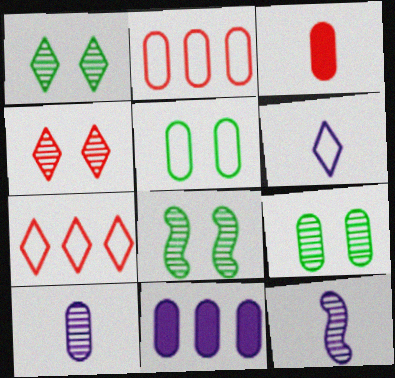[[1, 8, 9]]